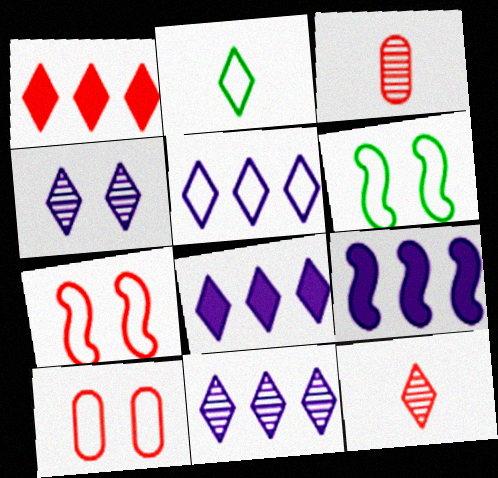[[1, 2, 4], 
[1, 3, 7], 
[3, 6, 8], 
[5, 8, 11]]